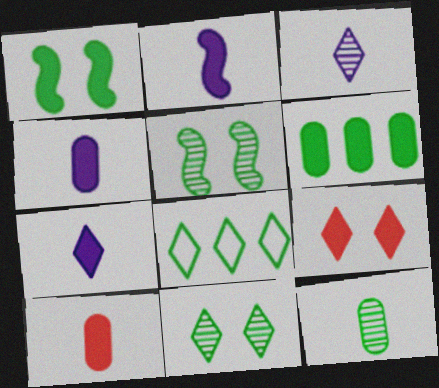[[1, 8, 12], 
[2, 4, 7], 
[2, 6, 9], 
[3, 8, 9]]